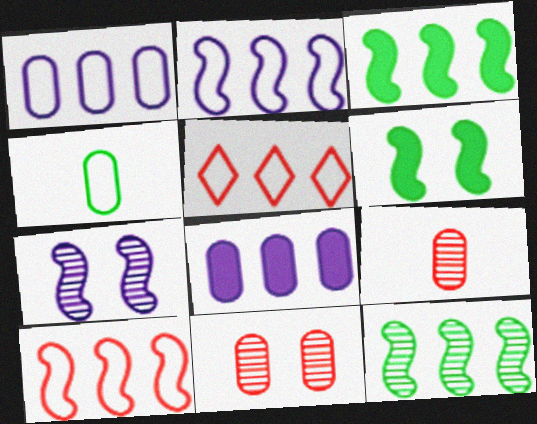[[4, 8, 11], 
[5, 8, 12]]